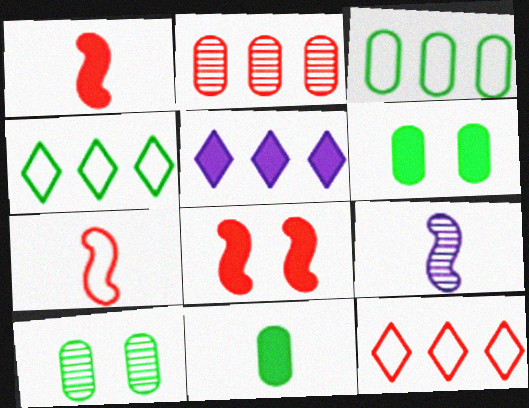[[1, 5, 6], 
[3, 10, 11], 
[5, 7, 10], 
[5, 8, 11], 
[6, 9, 12]]